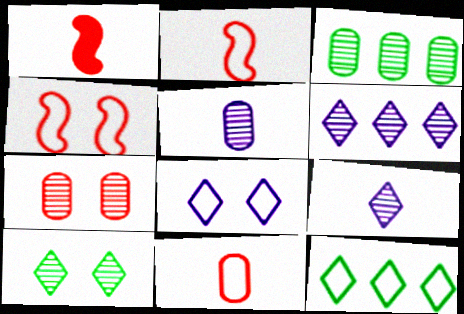[[1, 3, 8], 
[3, 5, 7]]